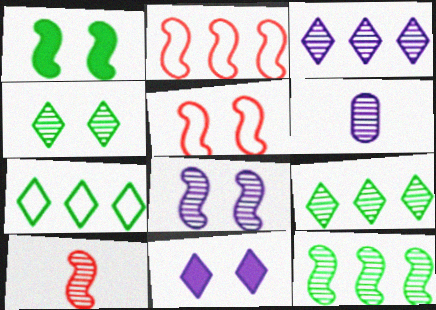[[1, 5, 8], 
[3, 6, 8], 
[8, 10, 12]]